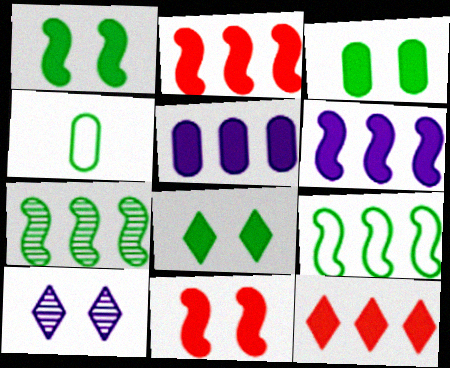[[1, 3, 8], 
[2, 4, 10], 
[4, 7, 8]]